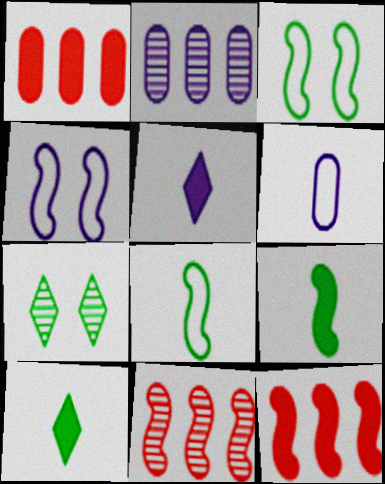[[2, 4, 5], 
[4, 9, 11], 
[6, 7, 12]]